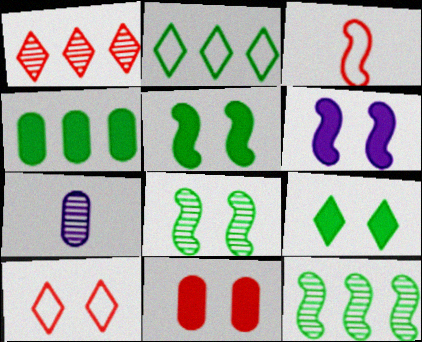[[1, 3, 11], 
[1, 7, 8], 
[2, 4, 12], 
[3, 6, 12], 
[6, 9, 11]]